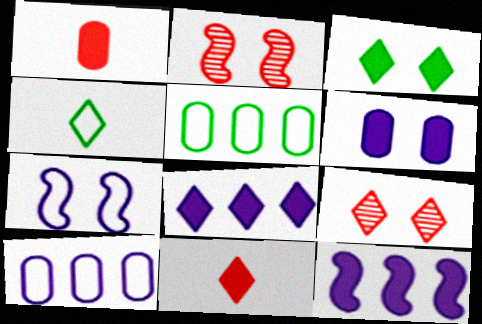[[1, 3, 12], 
[3, 8, 11], 
[4, 8, 9]]